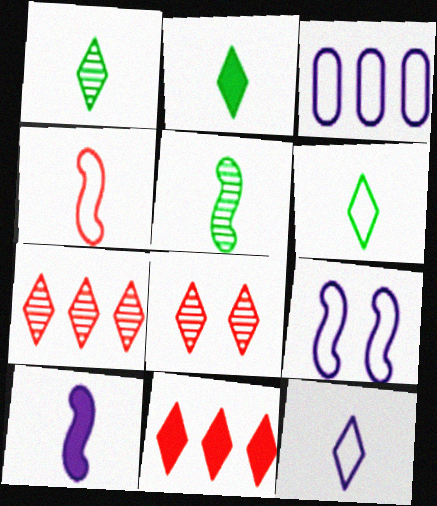[[1, 2, 6], 
[3, 9, 12], 
[4, 5, 10]]